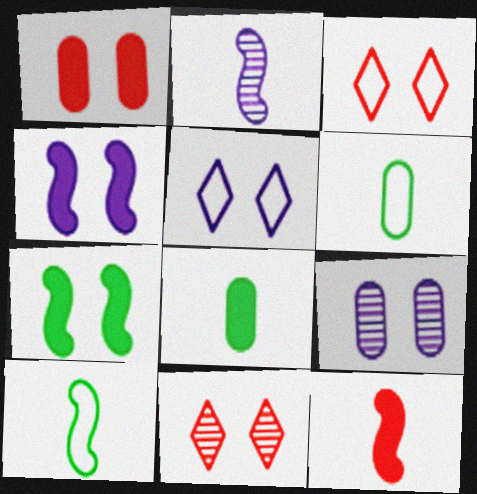[[2, 10, 12], 
[3, 7, 9], 
[4, 5, 9]]